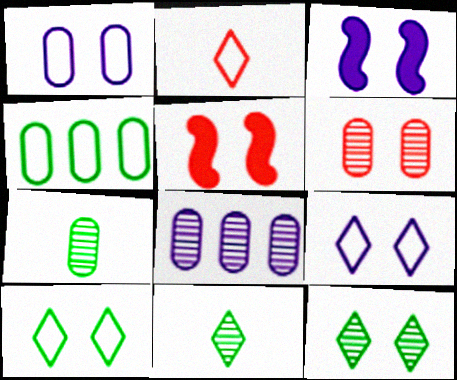[[1, 5, 12], 
[3, 6, 10], 
[6, 7, 8]]